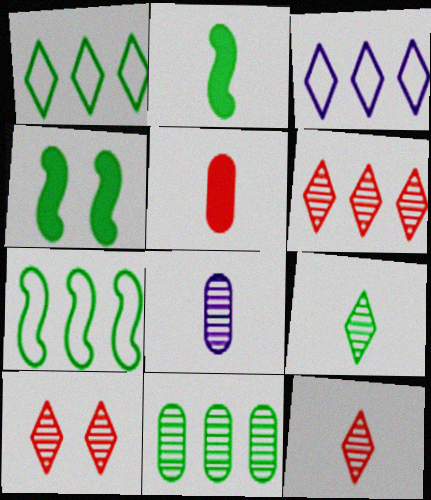[[6, 10, 12]]